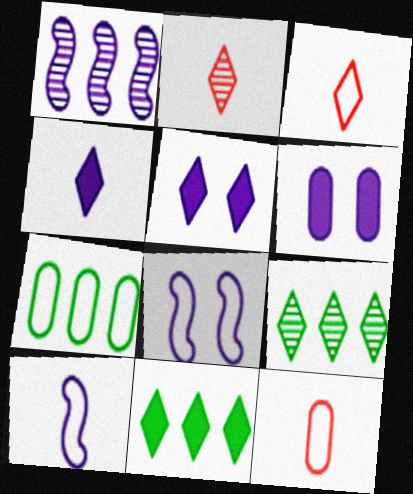[[3, 5, 9], 
[3, 7, 8]]